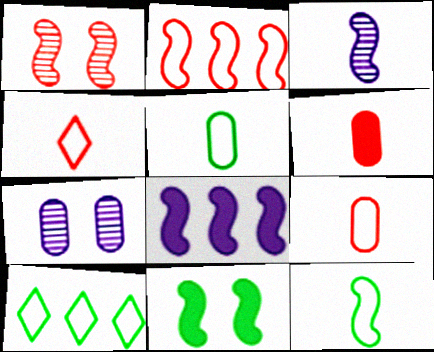[[1, 8, 12], 
[2, 3, 11]]